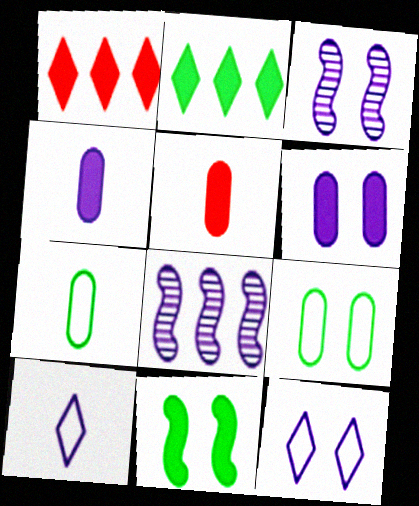[[1, 3, 7], 
[1, 4, 11], 
[3, 6, 12], 
[4, 8, 12], 
[6, 8, 10]]